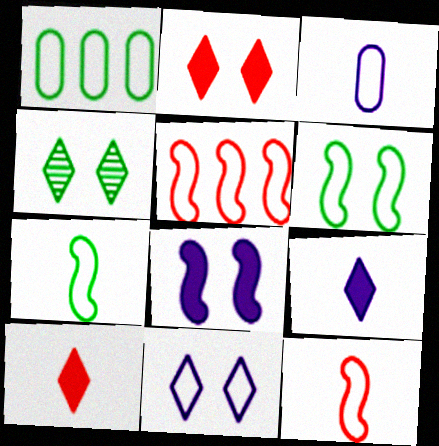[[1, 11, 12], 
[2, 4, 11]]